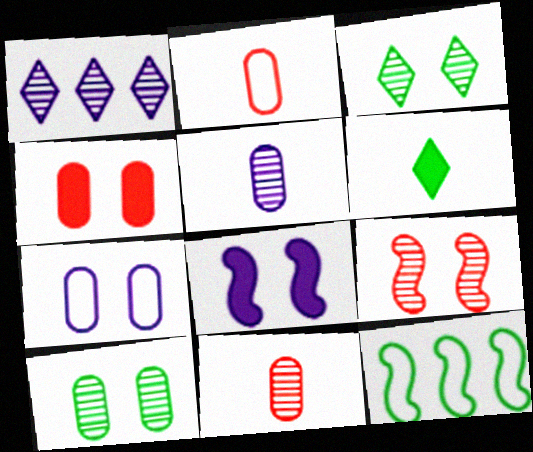[[4, 7, 10], 
[6, 10, 12]]